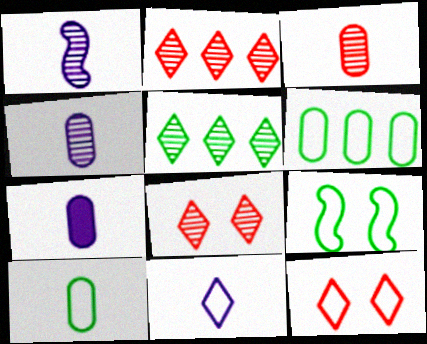[[1, 7, 11], 
[2, 7, 9], 
[3, 7, 10]]